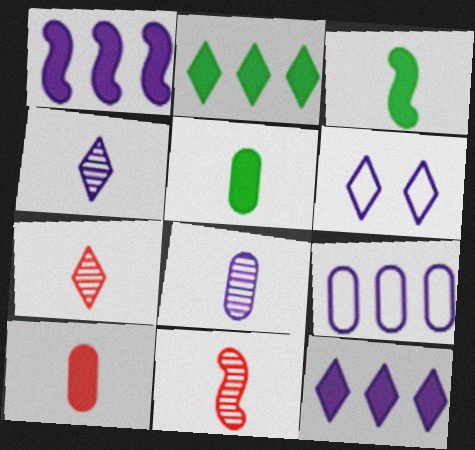[[1, 6, 8], 
[2, 6, 7], 
[4, 6, 12]]